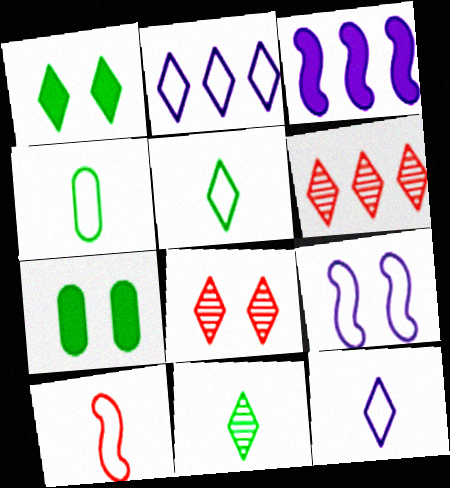[[1, 6, 12], 
[3, 4, 8], 
[4, 10, 12], 
[7, 8, 9]]